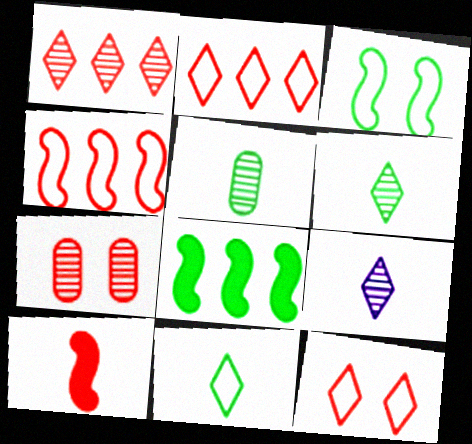[[2, 7, 10]]